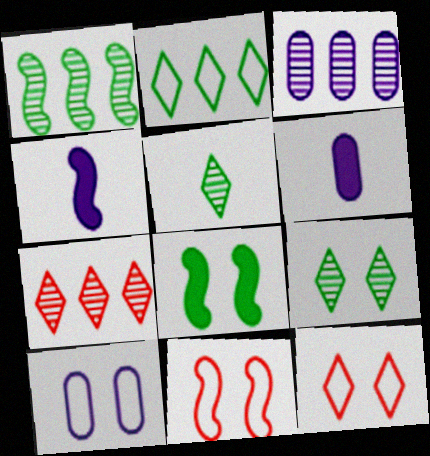[[1, 3, 7], 
[1, 4, 11], 
[1, 6, 12], 
[3, 6, 10]]